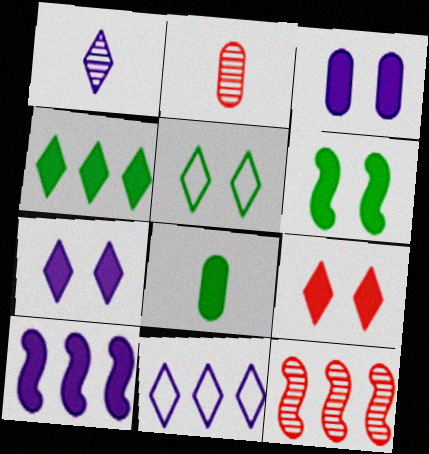[[1, 7, 11], 
[2, 5, 10], 
[2, 6, 11], 
[3, 6, 9], 
[4, 6, 8], 
[8, 9, 10]]